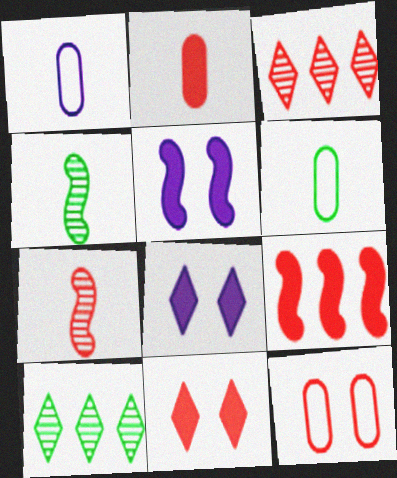[[2, 9, 11], 
[3, 5, 6]]